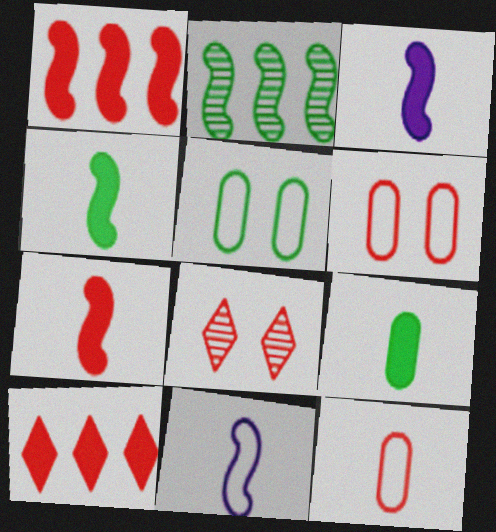[[1, 8, 12], 
[3, 4, 7]]